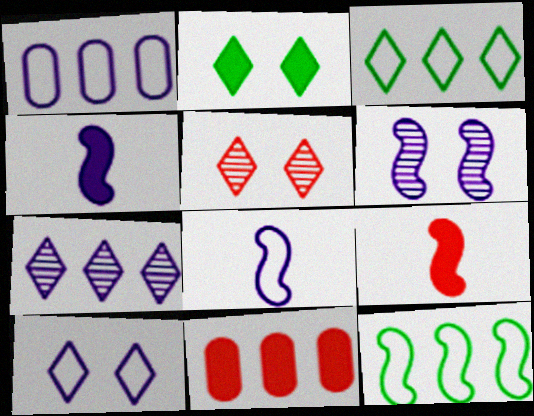[[1, 8, 10], 
[2, 4, 11], 
[2, 5, 10], 
[6, 9, 12], 
[7, 11, 12]]